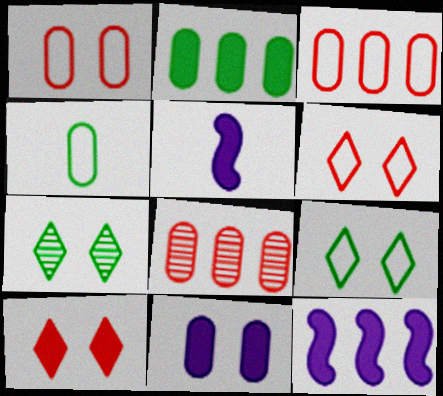[[2, 5, 10], 
[3, 5, 7], 
[4, 8, 11], 
[5, 8, 9]]